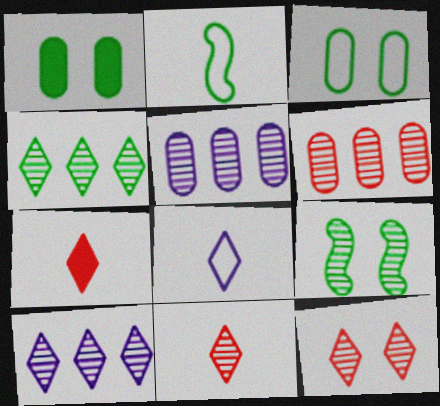[[1, 2, 4], 
[5, 9, 11]]